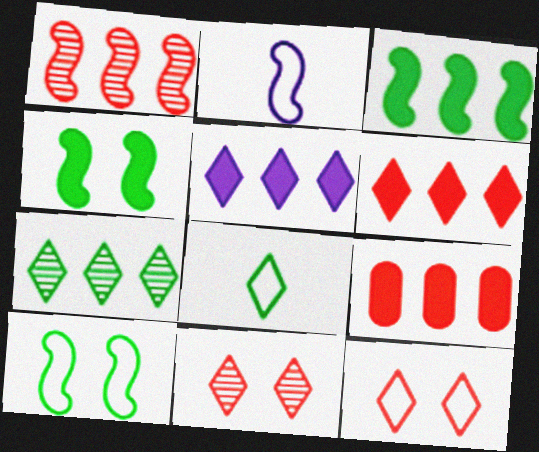[[1, 2, 4], 
[3, 5, 9], 
[5, 8, 11]]